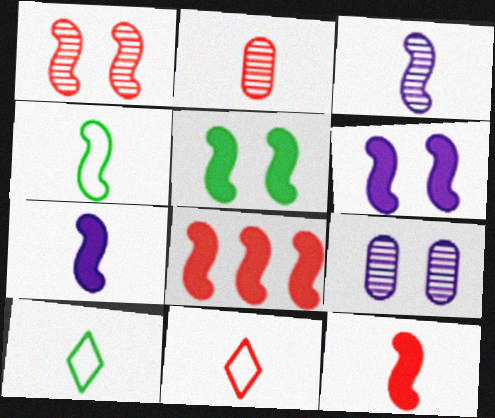[[2, 7, 10], 
[2, 11, 12], 
[3, 4, 12], 
[5, 7, 8], 
[8, 9, 10]]